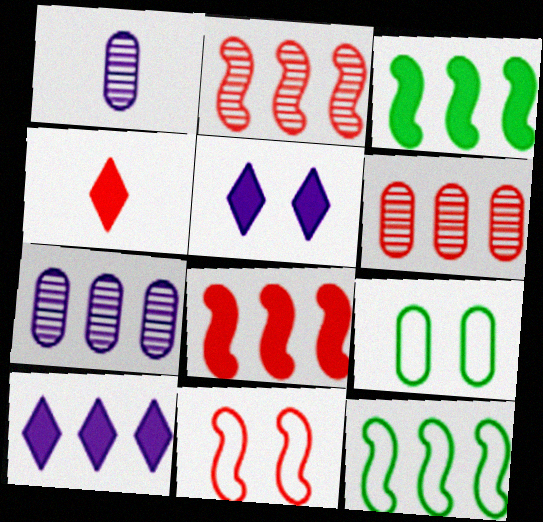[[4, 6, 11], 
[6, 10, 12]]